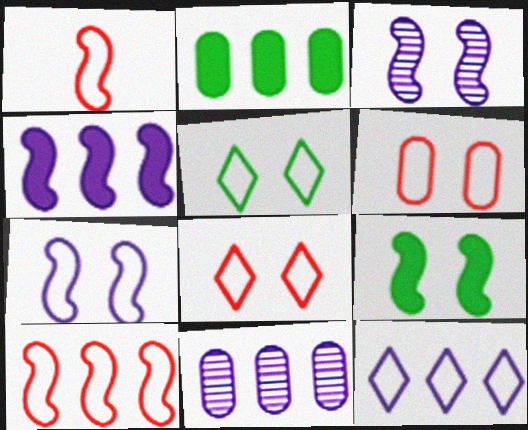[[4, 11, 12], 
[5, 6, 7]]